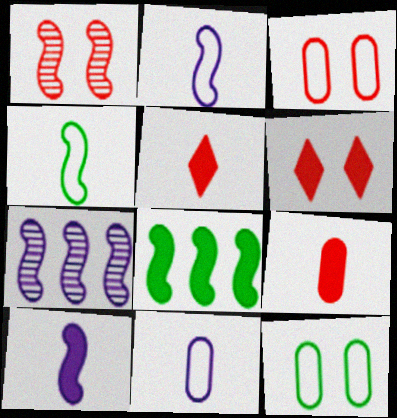[[1, 2, 8], 
[1, 3, 6], 
[5, 7, 12]]